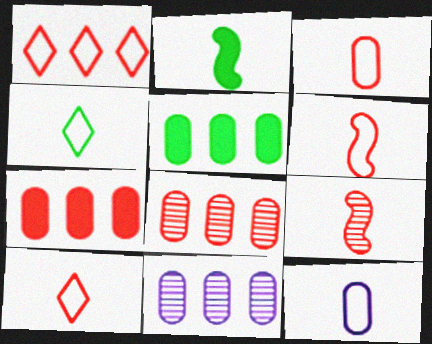[[3, 6, 10], 
[4, 6, 12]]